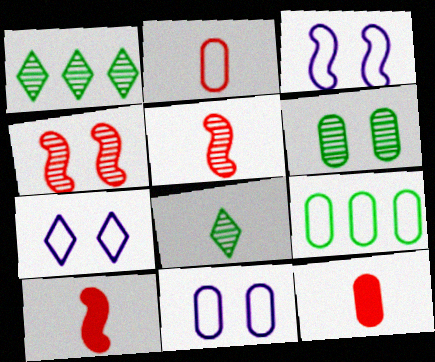[[1, 3, 12], 
[1, 10, 11], 
[2, 9, 11], 
[3, 7, 11]]